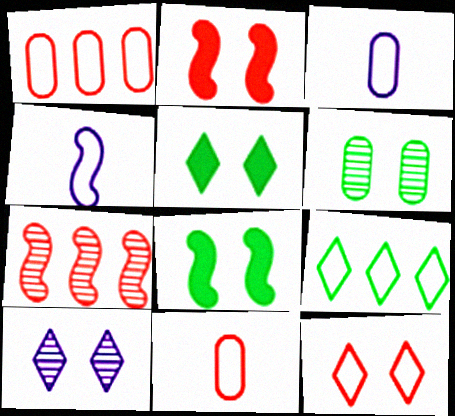[[3, 5, 7], 
[4, 7, 8], 
[5, 10, 12]]